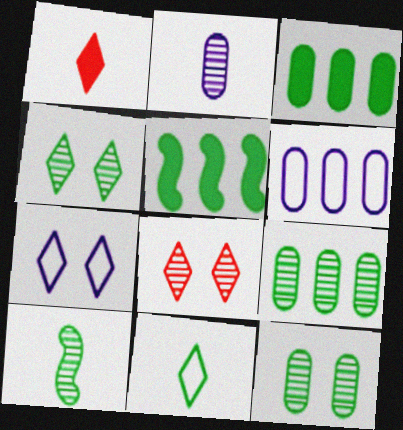[[4, 9, 10], 
[5, 11, 12]]